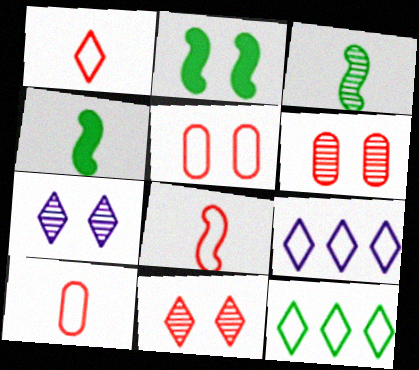[[1, 8, 10], 
[2, 5, 7], 
[4, 6, 9]]